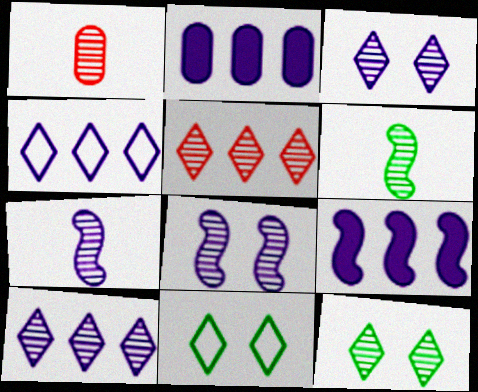[[1, 9, 11]]